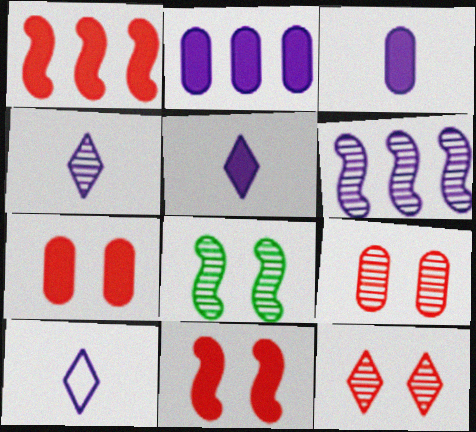[[4, 5, 10]]